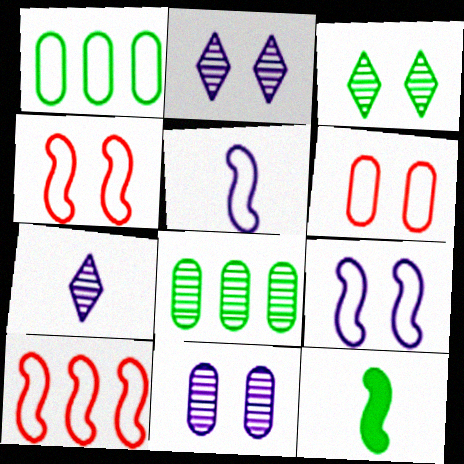[[1, 3, 12]]